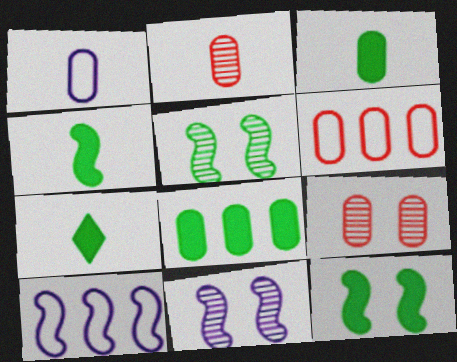[[1, 2, 3], 
[1, 8, 9], 
[3, 4, 7], 
[6, 7, 11], 
[7, 8, 12], 
[7, 9, 10]]